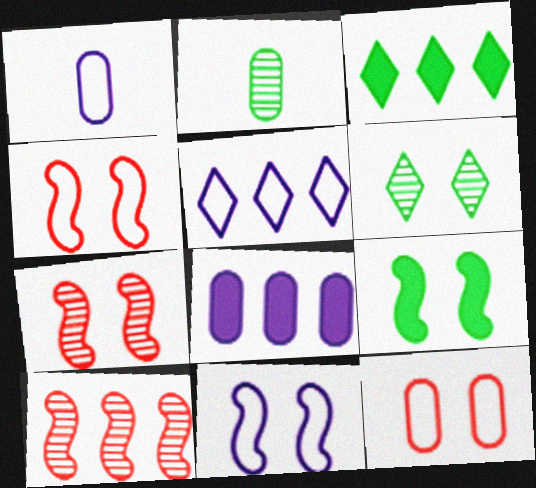[[1, 3, 7], 
[1, 5, 11], 
[2, 8, 12], 
[7, 9, 11]]